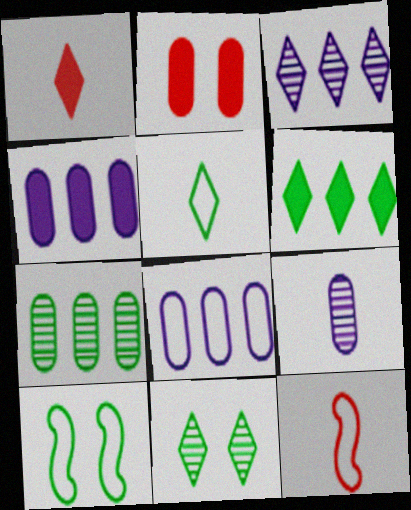[[4, 11, 12], 
[5, 6, 11]]